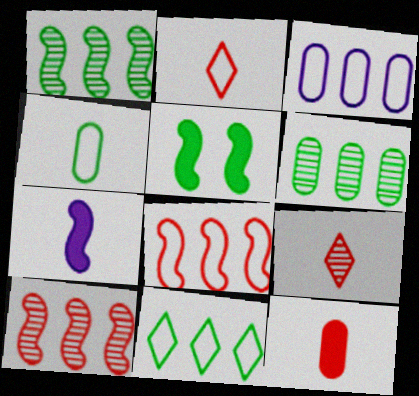[[3, 5, 9], 
[3, 8, 11], 
[4, 7, 9]]